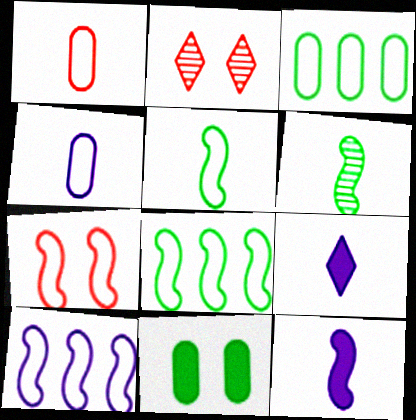[[1, 6, 9], 
[2, 3, 12], 
[5, 7, 10]]